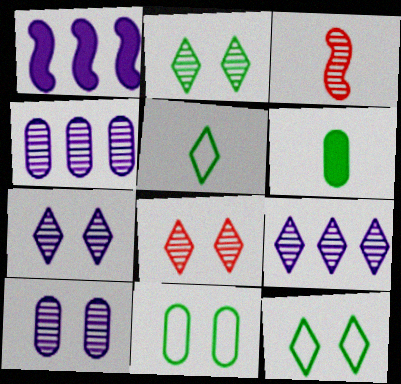[[2, 3, 4], 
[2, 7, 8]]